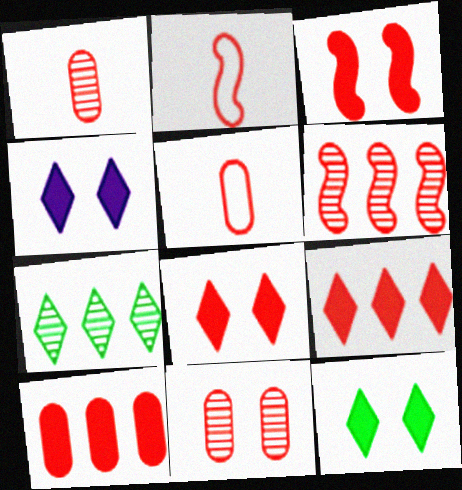[[2, 3, 6], 
[2, 9, 11], 
[4, 8, 12], 
[5, 6, 8], 
[5, 10, 11]]